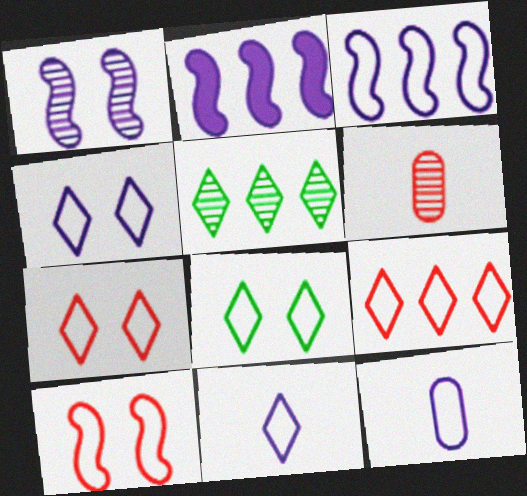[[1, 5, 6], 
[2, 6, 8], 
[3, 4, 12], 
[4, 7, 8], 
[8, 9, 11]]